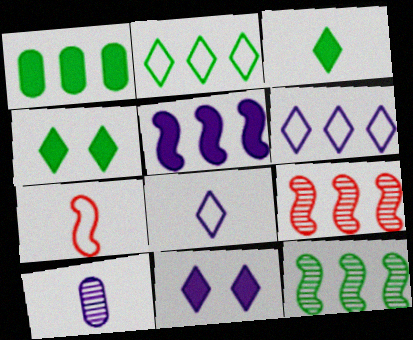[[1, 2, 12], 
[1, 6, 9], 
[3, 7, 10]]